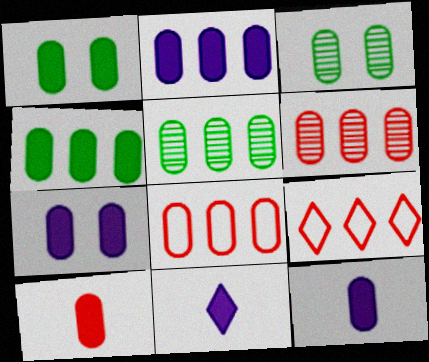[[1, 2, 10], 
[2, 5, 8], 
[2, 7, 12], 
[3, 8, 12], 
[4, 7, 10]]